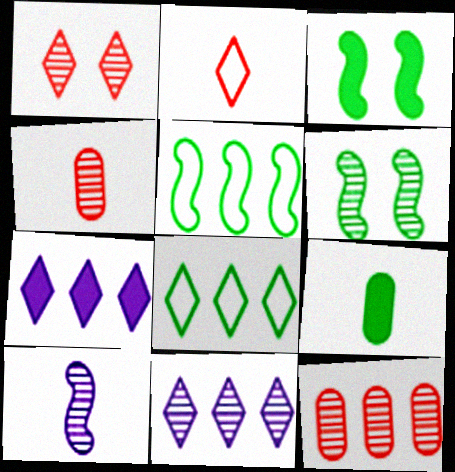[[2, 9, 10], 
[4, 6, 11], 
[5, 7, 12], 
[6, 8, 9]]